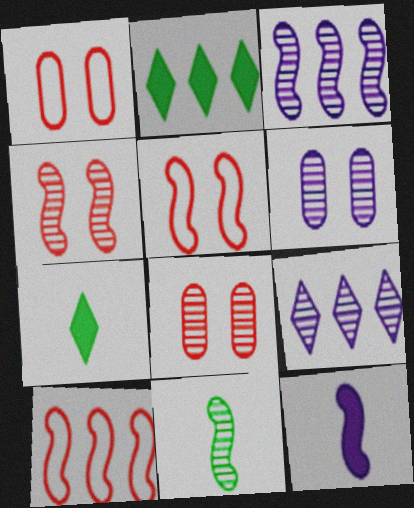[[1, 3, 7], 
[3, 4, 11], 
[6, 7, 10], 
[8, 9, 11]]